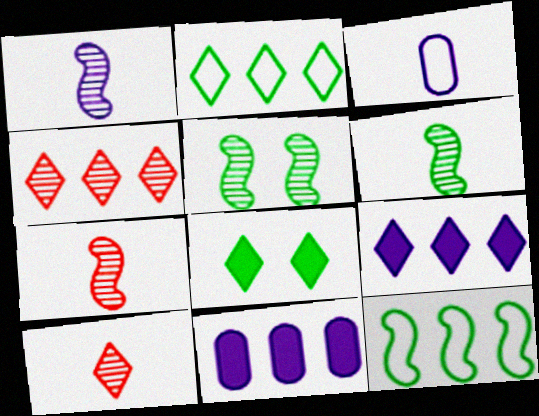[[1, 6, 7], 
[2, 4, 9], 
[4, 11, 12]]